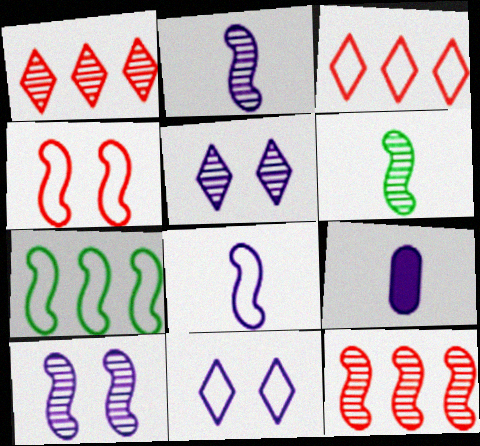[[4, 7, 8], 
[6, 10, 12]]